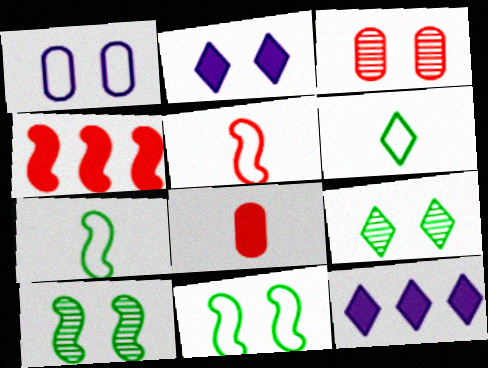[[2, 3, 11], 
[3, 7, 12]]